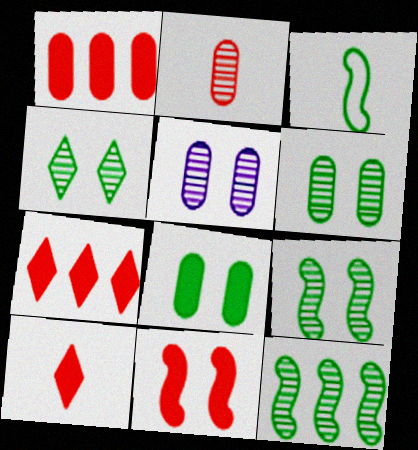[[1, 10, 11], 
[3, 5, 7], 
[4, 6, 9]]